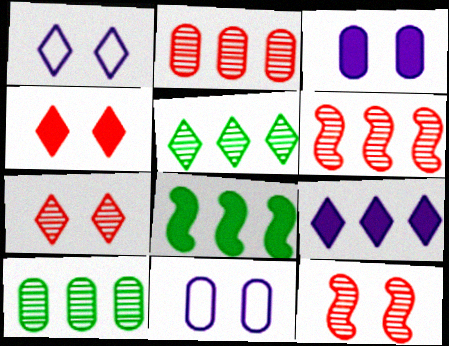[]